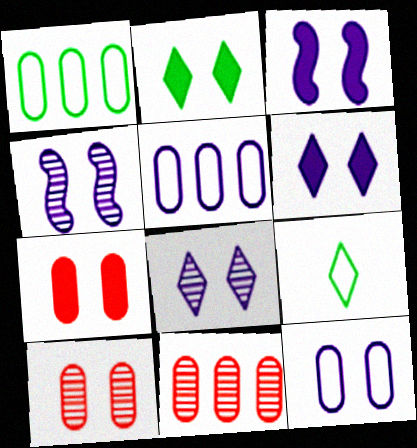[[2, 3, 7], 
[3, 8, 12], 
[3, 9, 11], 
[4, 6, 12]]